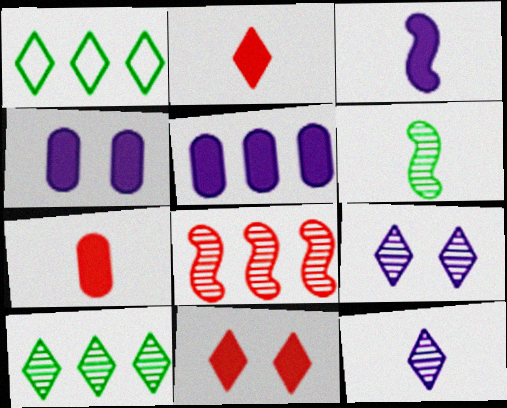[[1, 2, 9], 
[1, 5, 8], 
[1, 11, 12]]